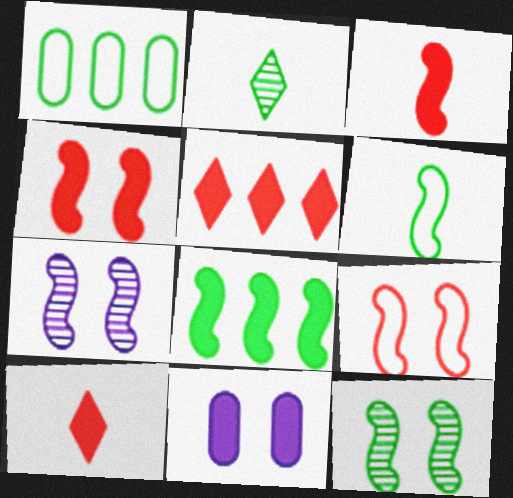[[1, 7, 10], 
[6, 8, 12], 
[8, 10, 11]]